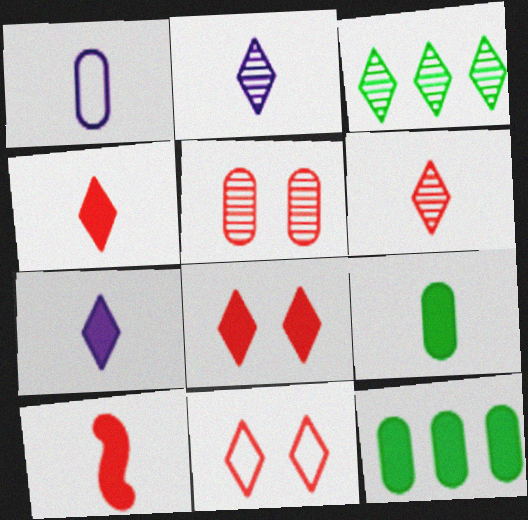[[1, 5, 12], 
[3, 7, 11], 
[7, 9, 10]]